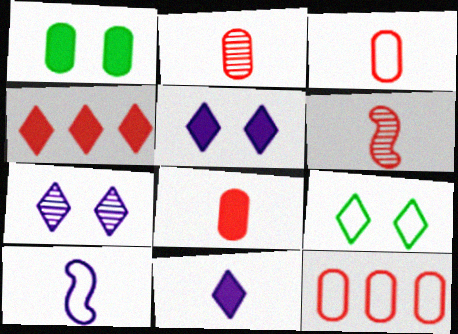[[2, 3, 8], 
[9, 10, 12]]